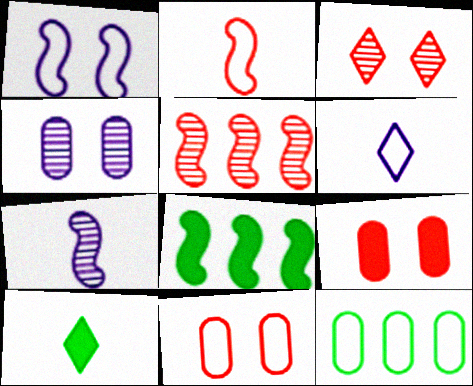[]